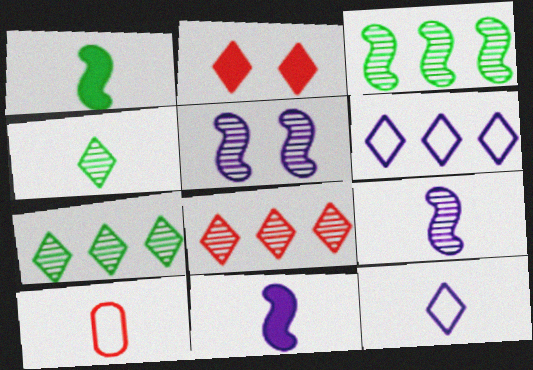[[2, 4, 6], 
[2, 7, 12], 
[4, 10, 11]]